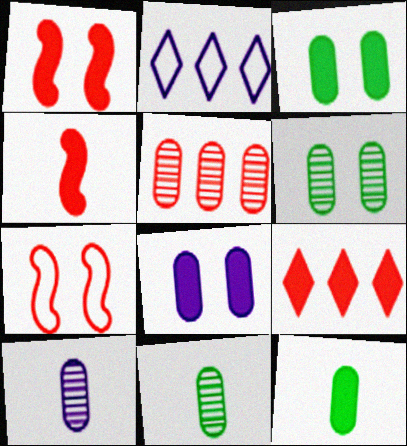[[1, 2, 11], 
[2, 4, 6], 
[5, 6, 10]]